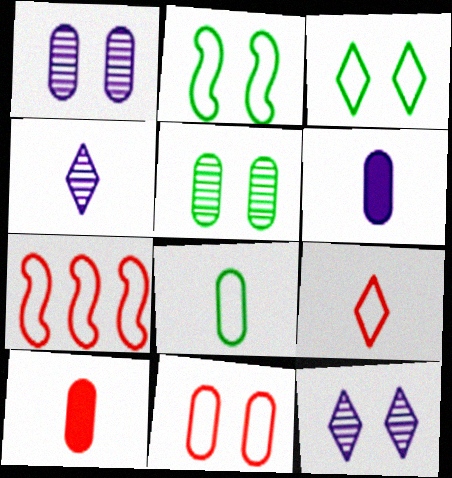[[7, 9, 11]]